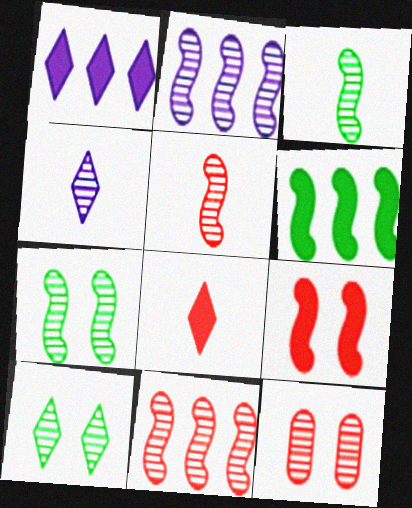[[2, 5, 7]]